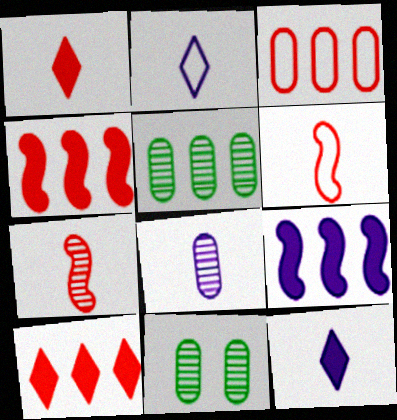[[2, 4, 11]]